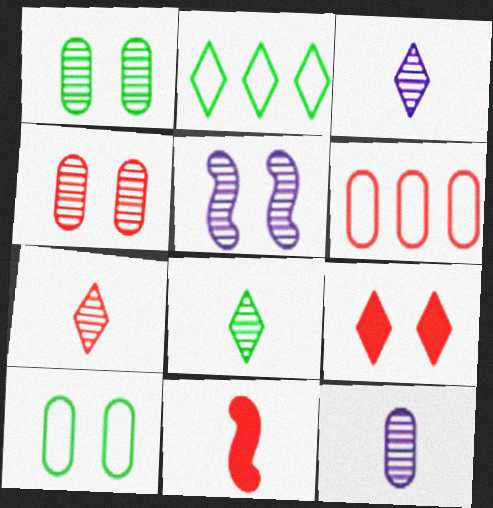[[2, 3, 9], 
[3, 7, 8], 
[5, 9, 10]]